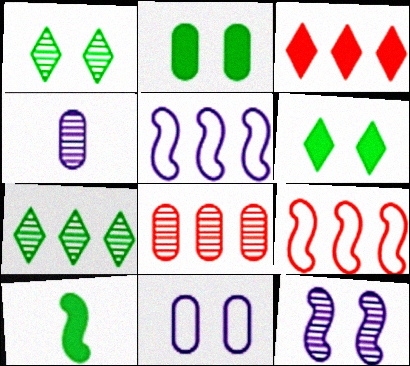[[3, 8, 9], 
[4, 6, 9], 
[9, 10, 12]]